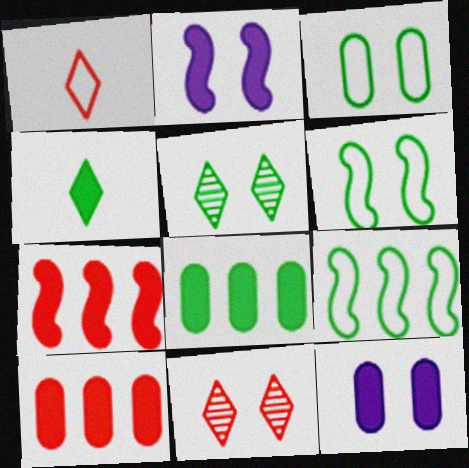[[2, 3, 11], 
[2, 4, 10], 
[4, 7, 12], 
[6, 11, 12]]